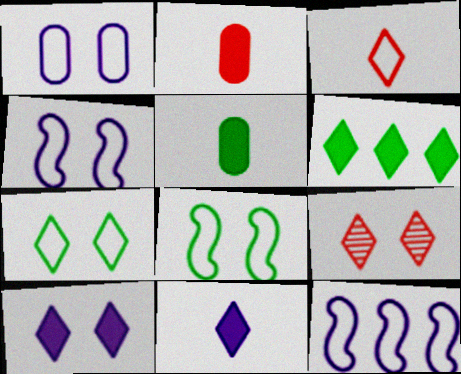[[5, 9, 12], 
[7, 9, 10]]